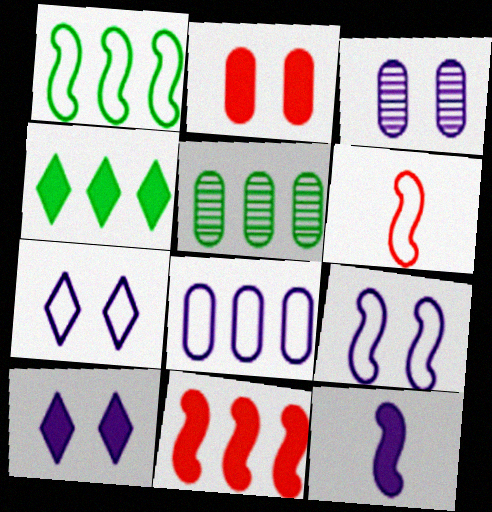[[1, 4, 5], 
[1, 6, 9], 
[2, 4, 12], 
[3, 4, 6], 
[3, 9, 10], 
[5, 6, 10]]